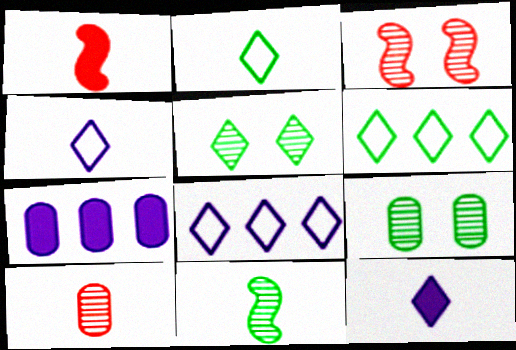[[1, 8, 9], 
[2, 3, 7]]